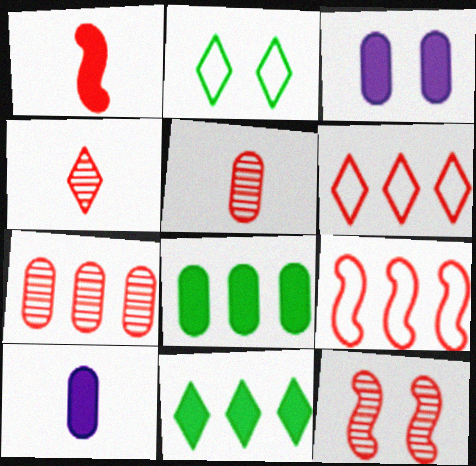[[1, 3, 11], 
[1, 9, 12], 
[2, 3, 12], 
[4, 7, 12]]